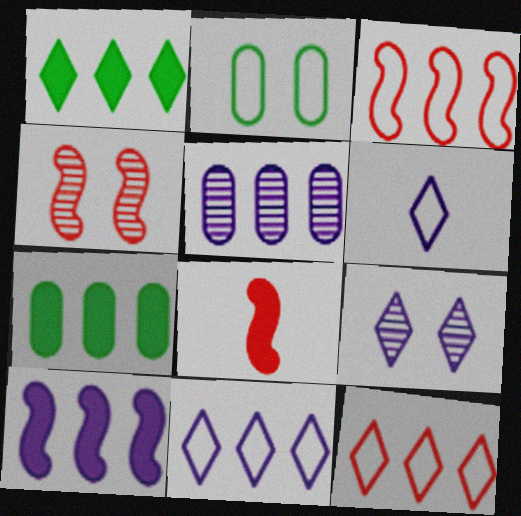[[1, 3, 5], 
[2, 3, 6], 
[3, 4, 8], 
[4, 6, 7], 
[5, 10, 11]]